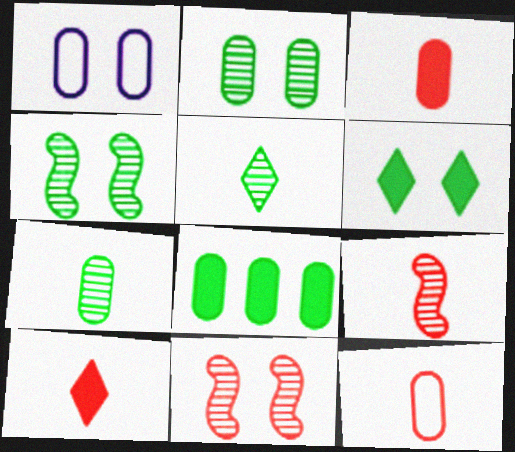[[1, 6, 11], 
[9, 10, 12]]